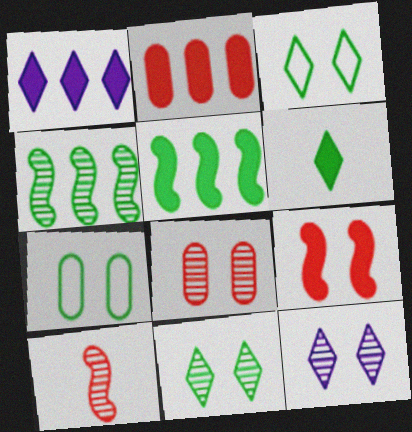[[1, 2, 5], 
[1, 7, 10], 
[4, 6, 7], 
[7, 9, 12]]